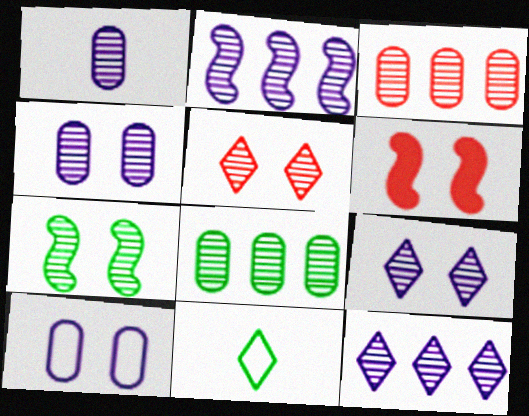[[1, 2, 9], 
[4, 5, 7]]